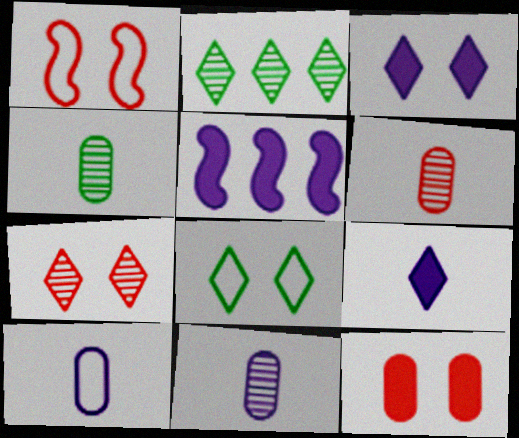[[1, 7, 12], 
[3, 7, 8], 
[4, 6, 11], 
[5, 6, 8]]